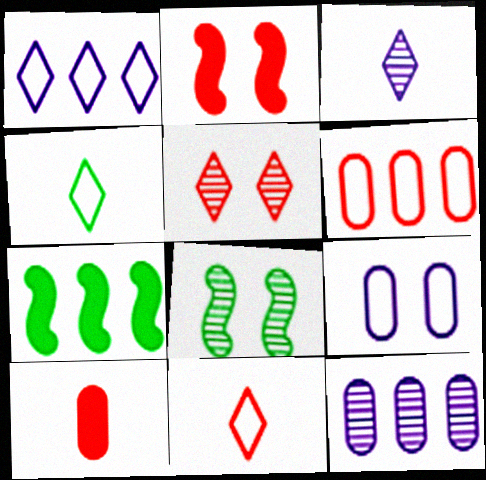[[1, 8, 10], 
[2, 4, 12]]